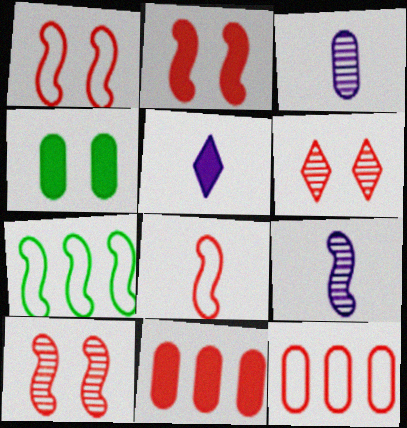[[1, 2, 10], 
[2, 7, 9], 
[3, 4, 12], 
[6, 8, 11]]